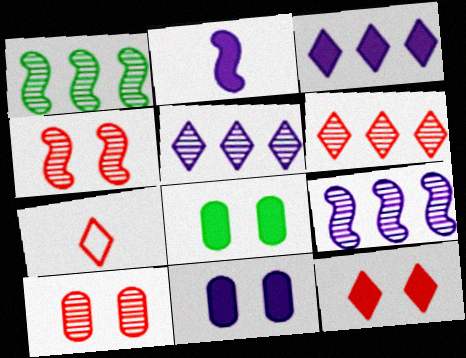[[1, 7, 11], 
[2, 3, 11], 
[6, 7, 12], 
[7, 8, 9]]